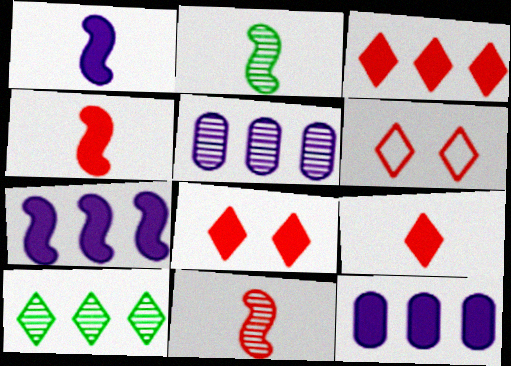[[2, 6, 12], 
[3, 8, 9]]